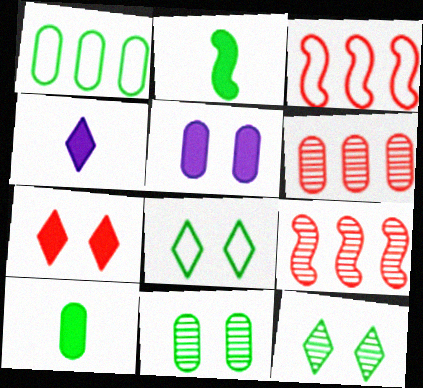[[1, 2, 12], 
[1, 10, 11], 
[3, 4, 11]]